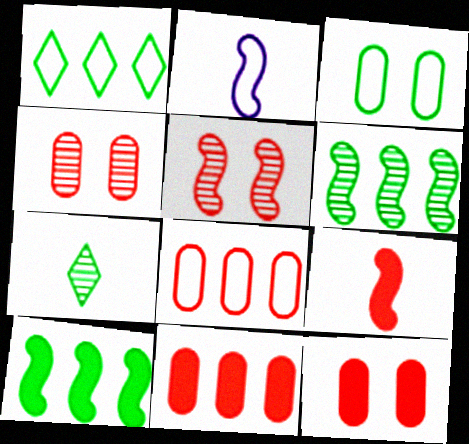[[2, 5, 10], 
[3, 7, 10]]